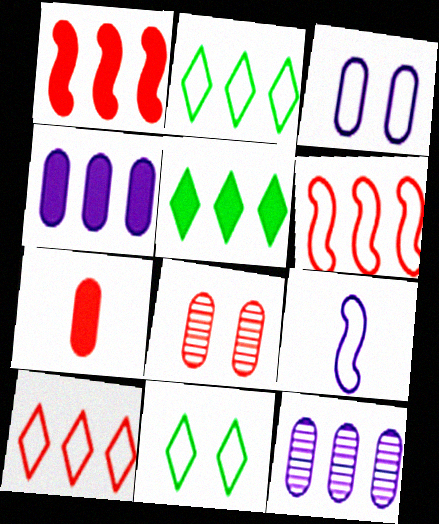[[1, 2, 12], 
[1, 4, 5], 
[5, 6, 12], 
[5, 8, 9]]